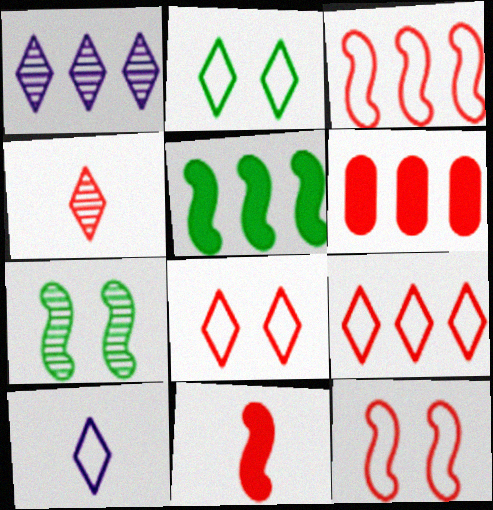[[2, 9, 10], 
[4, 6, 12], 
[6, 7, 10]]